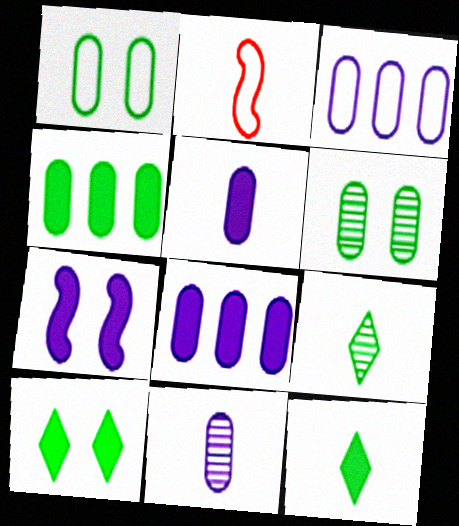[[2, 5, 9], 
[2, 11, 12]]